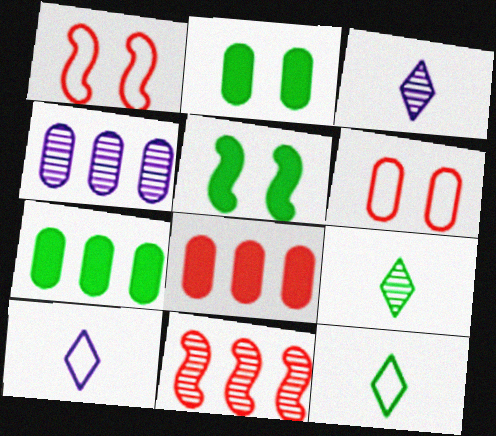[[1, 3, 7], 
[2, 10, 11]]